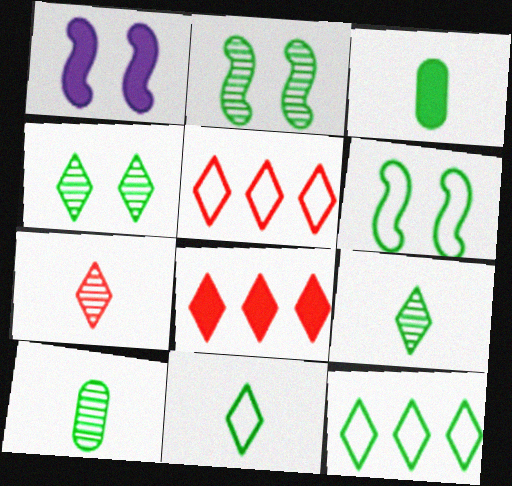[[1, 3, 8], 
[1, 5, 10], 
[2, 3, 12]]